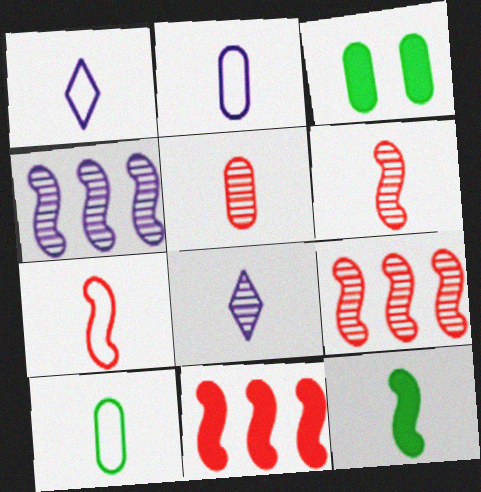[[1, 3, 9], 
[1, 5, 12], 
[1, 7, 10]]